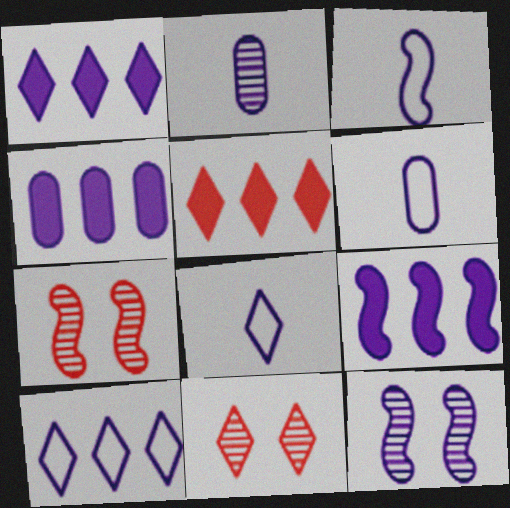[[1, 4, 9], 
[1, 6, 12], 
[3, 6, 8], 
[3, 9, 12], 
[4, 8, 12]]